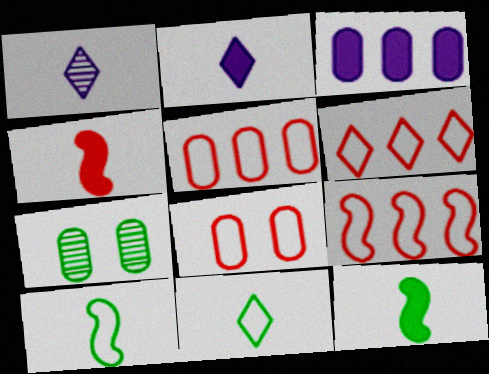[[2, 7, 9], 
[5, 6, 9]]